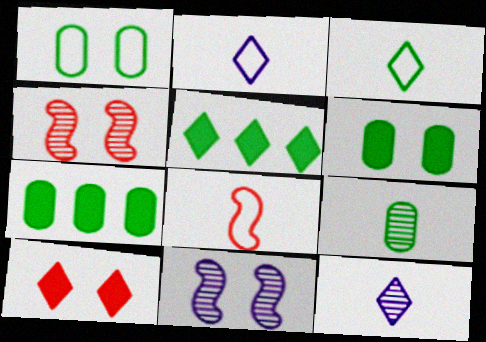[[1, 7, 9], 
[1, 10, 11], 
[2, 4, 7]]